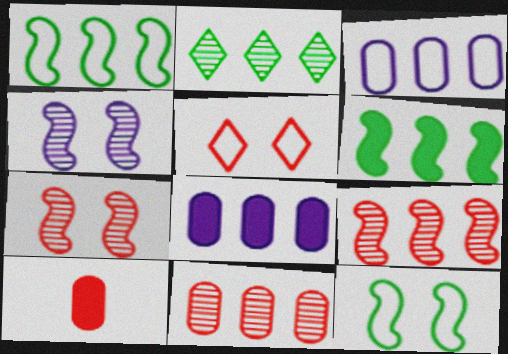[[5, 9, 10]]